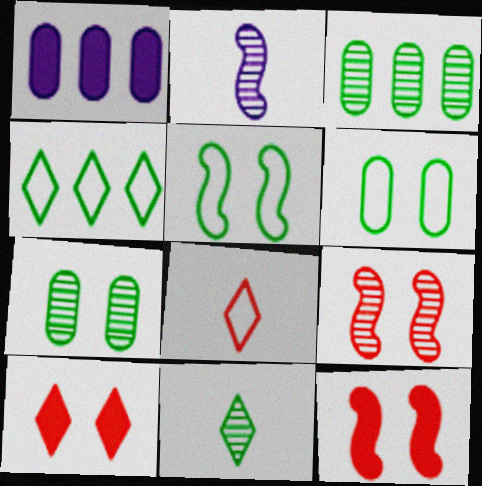[]